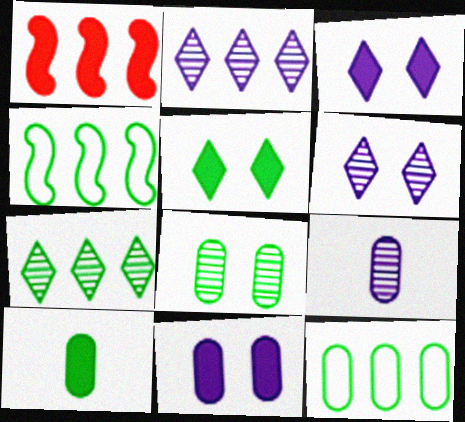[[1, 2, 12], 
[1, 3, 10], 
[8, 10, 12]]